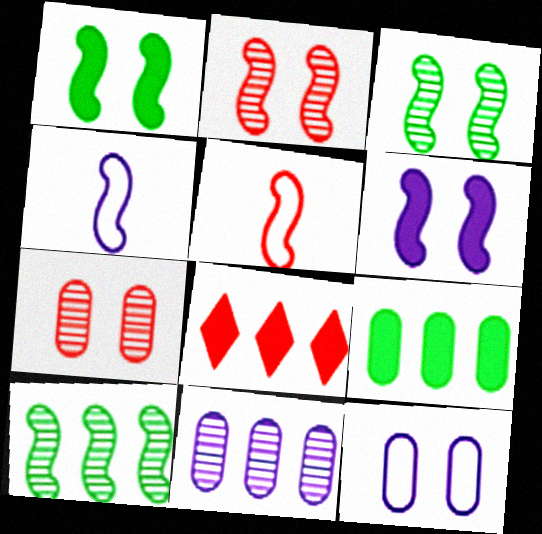[[5, 6, 10], 
[5, 7, 8]]